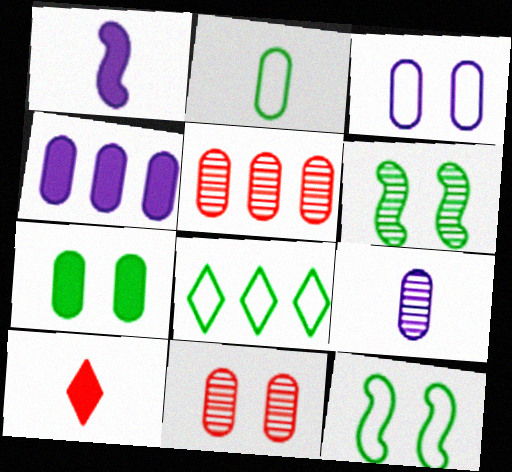[[1, 8, 11], 
[2, 4, 11], 
[2, 8, 12], 
[3, 4, 9], 
[3, 7, 11]]